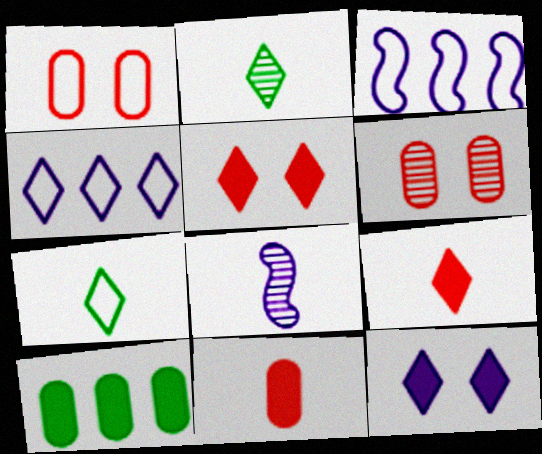[[1, 3, 7], 
[2, 4, 5], 
[7, 8, 11]]